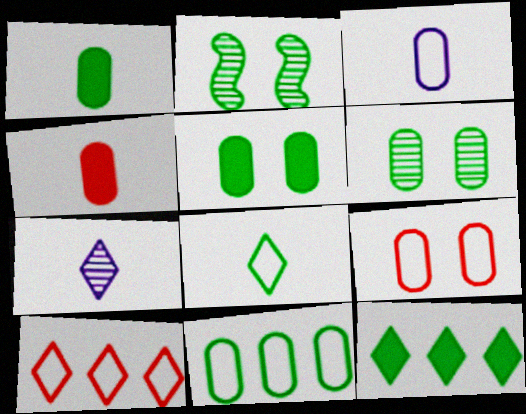[[1, 6, 11], 
[3, 9, 11]]